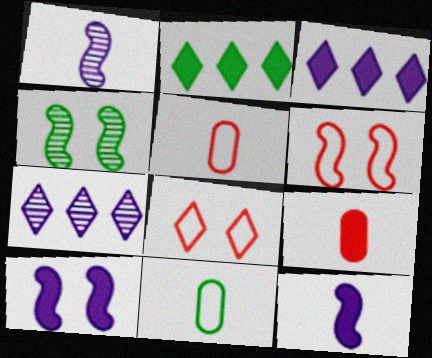[[2, 4, 11], 
[2, 9, 10], 
[3, 4, 5], 
[4, 6, 10]]